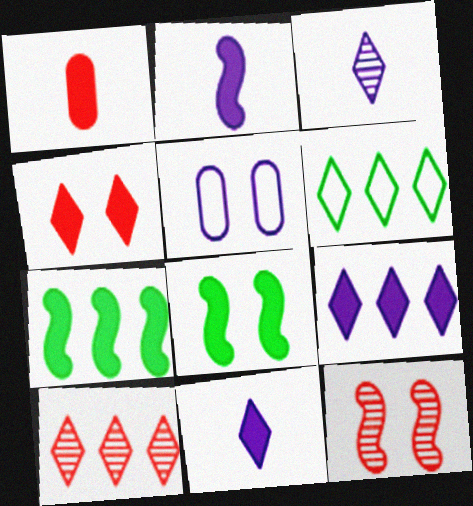[[1, 8, 9], 
[3, 4, 6], 
[6, 9, 10]]